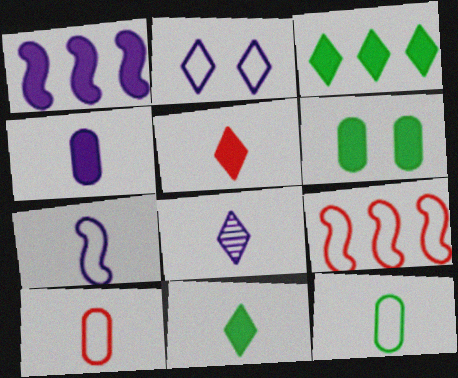[[1, 5, 6], 
[2, 9, 12], 
[4, 7, 8], 
[6, 8, 9]]